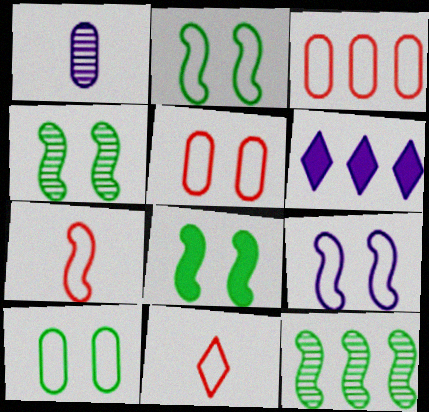[[1, 6, 9], 
[2, 4, 8], 
[3, 6, 12]]